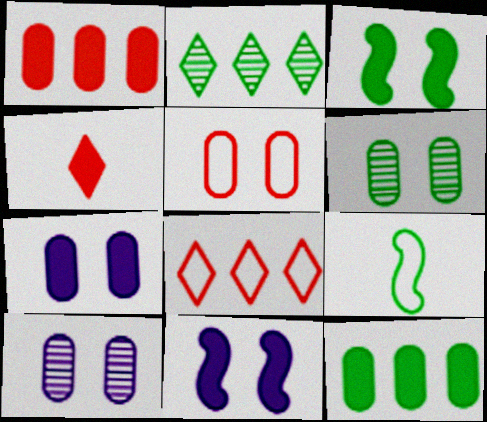[[4, 11, 12], 
[5, 6, 7]]